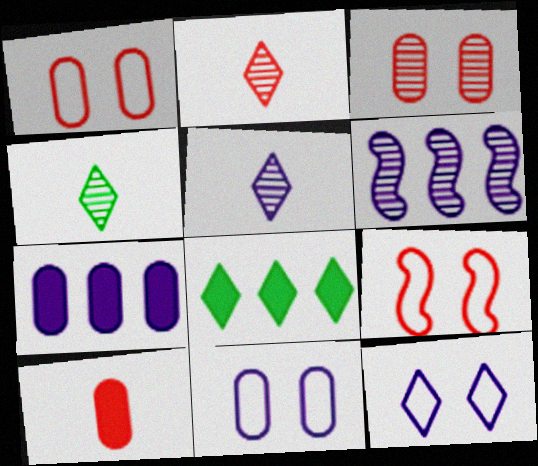[[2, 4, 5], 
[2, 8, 12], 
[3, 4, 6], 
[4, 7, 9]]